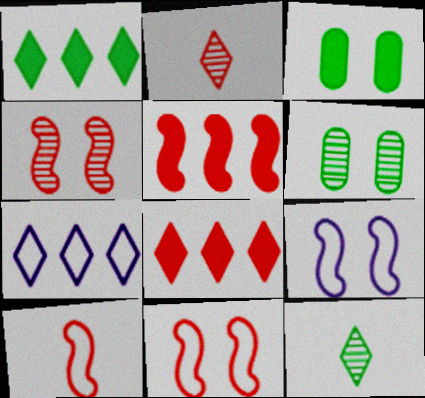[[4, 5, 10]]